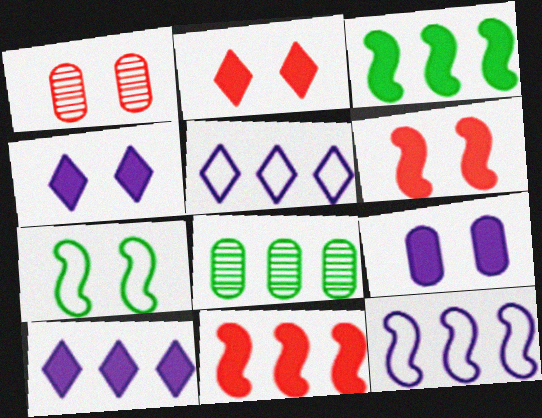[[1, 4, 7], 
[5, 8, 11]]